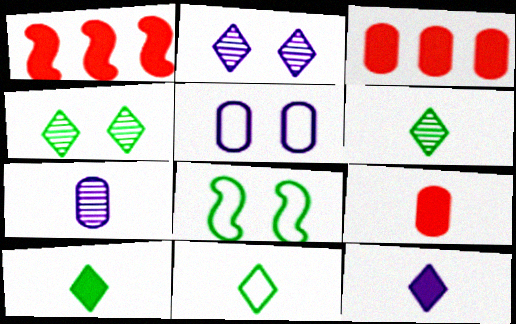[[1, 5, 6], 
[6, 10, 11]]